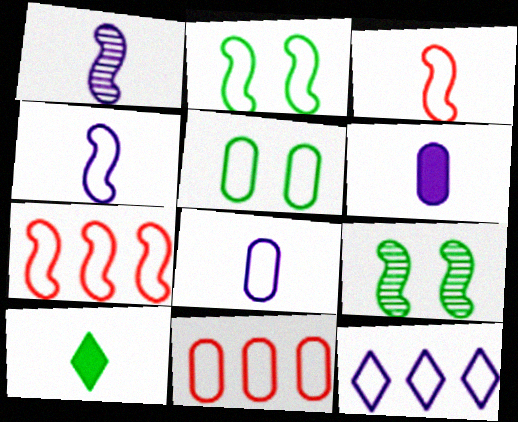[[2, 4, 7], 
[3, 5, 12], 
[5, 8, 11]]